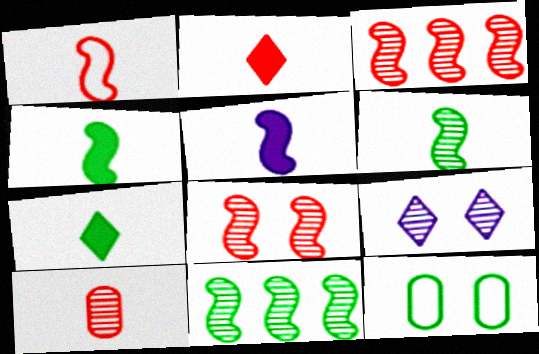[[1, 2, 10], 
[1, 5, 6], 
[7, 11, 12], 
[9, 10, 11]]